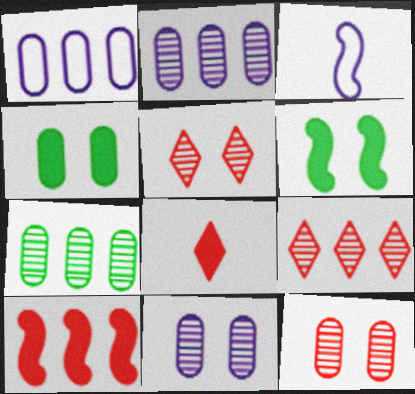[[3, 4, 9]]